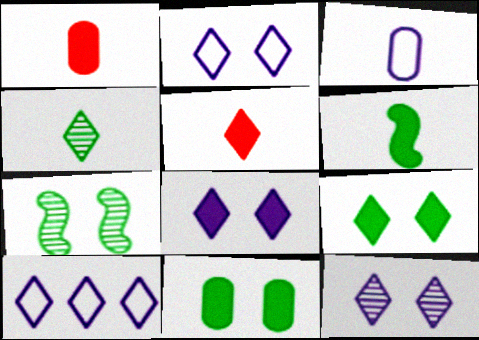[[1, 7, 10], 
[2, 8, 12]]